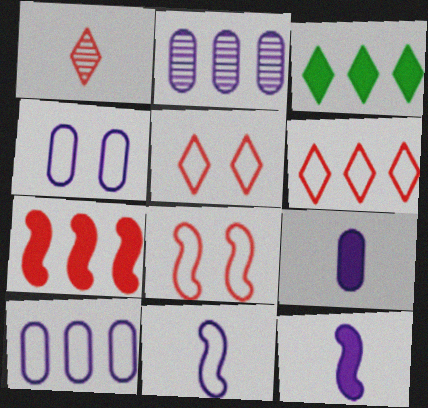[[2, 4, 9]]